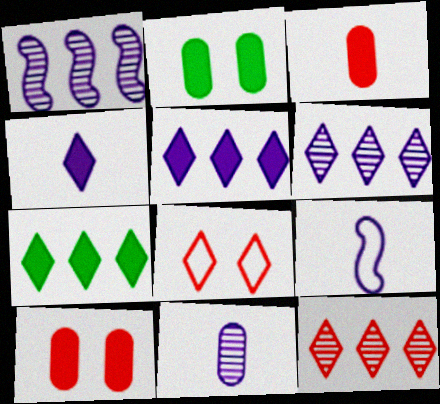[[2, 9, 12], 
[4, 9, 11]]